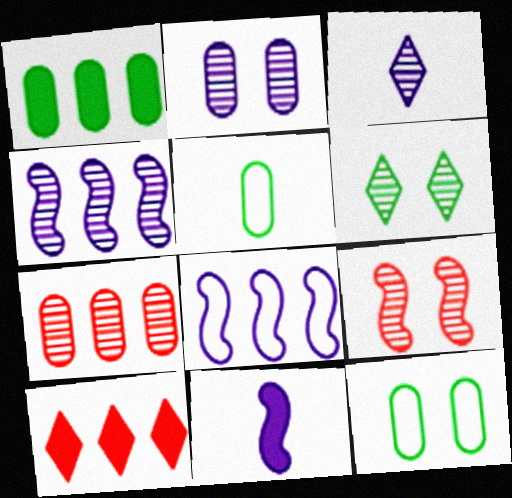[[2, 3, 4], 
[2, 6, 9]]